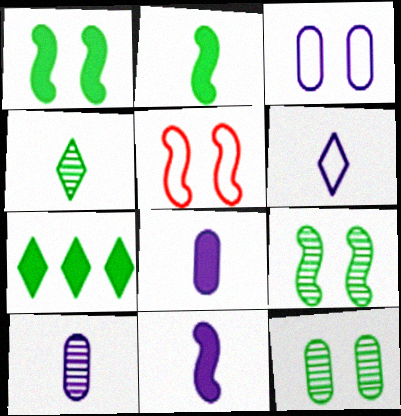[[5, 7, 10], 
[6, 10, 11]]